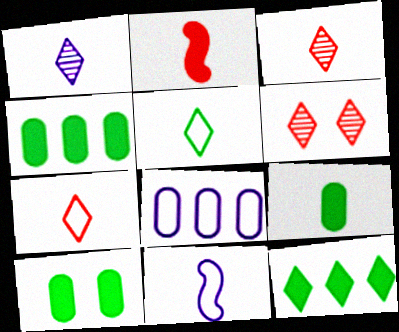[[3, 9, 11], 
[4, 6, 11], 
[4, 9, 10]]